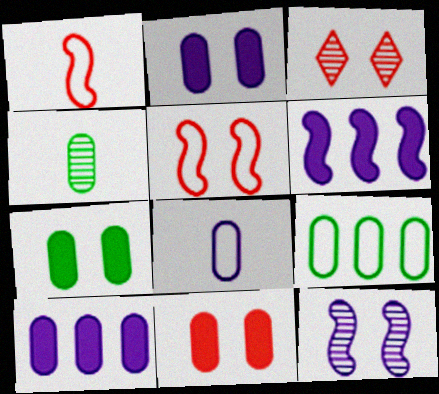[[2, 7, 11], 
[3, 5, 11], 
[4, 7, 9]]